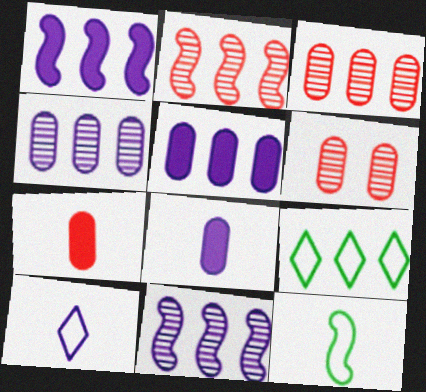[[1, 3, 9], 
[2, 5, 9]]